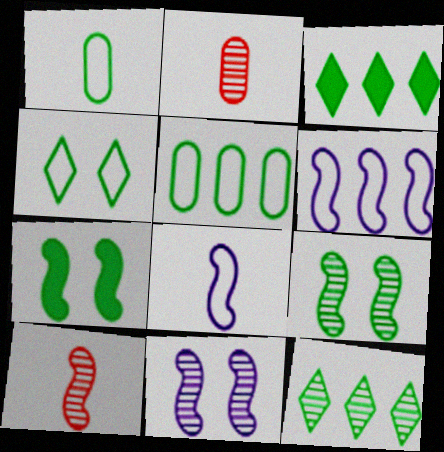[[1, 3, 9], 
[1, 7, 12], 
[2, 11, 12], 
[6, 7, 10]]